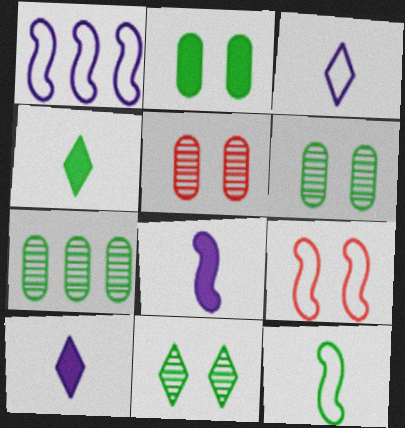[[1, 4, 5], 
[1, 9, 12], 
[7, 9, 10]]